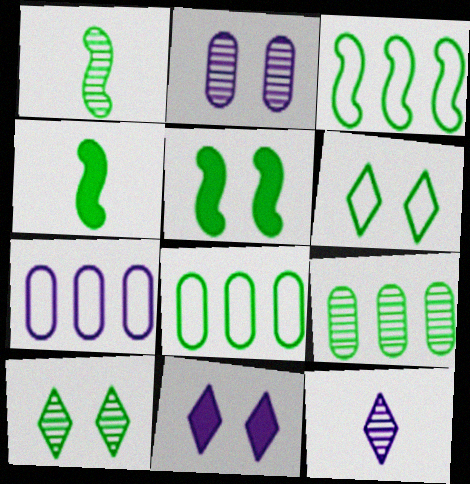[[1, 3, 5], 
[1, 9, 10], 
[4, 6, 9], 
[4, 8, 10]]